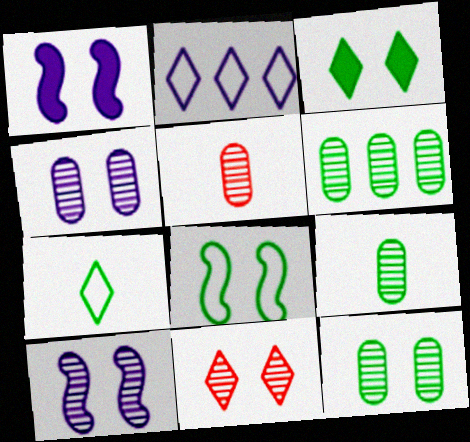[[3, 8, 12], 
[4, 5, 6], 
[6, 9, 12], 
[10, 11, 12]]